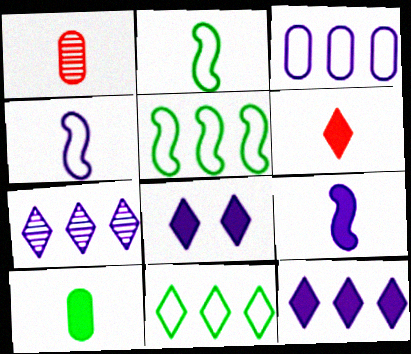[[1, 5, 8], 
[6, 9, 10]]